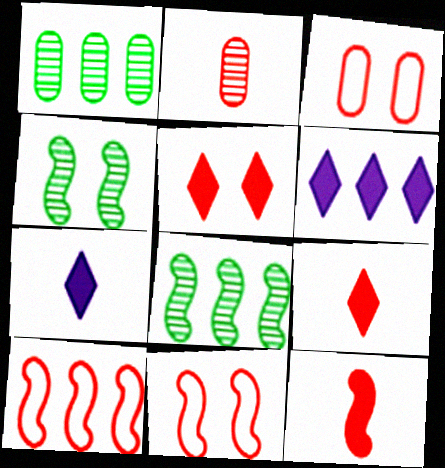[[1, 6, 10], 
[1, 7, 11], 
[2, 5, 10], 
[3, 7, 8]]